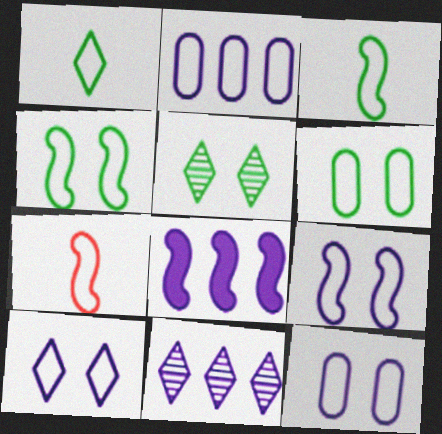[[2, 8, 11], 
[9, 10, 12]]